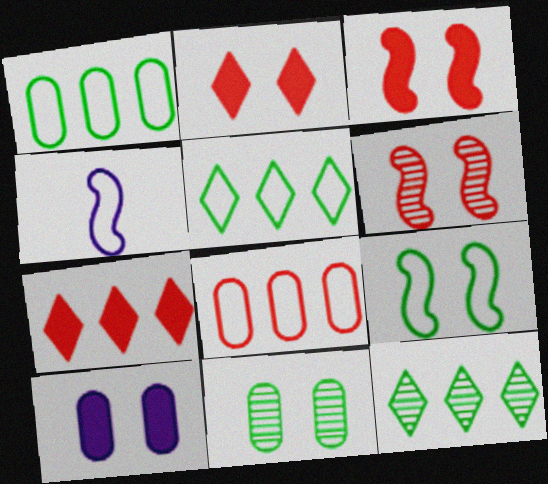[[4, 7, 11]]